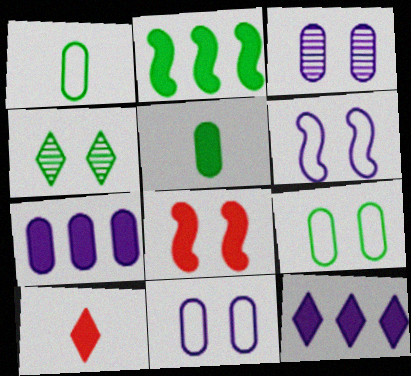[[1, 2, 4], 
[4, 8, 11], 
[5, 8, 12]]